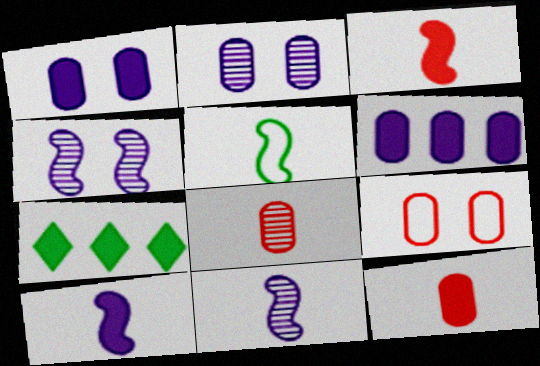[[1, 3, 7], 
[3, 5, 11], 
[7, 9, 11]]